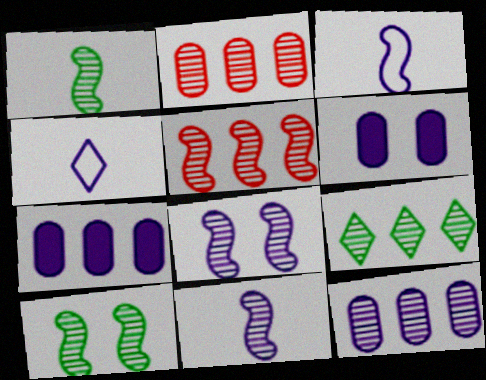[[1, 5, 8], 
[4, 7, 8], 
[5, 9, 12], 
[5, 10, 11]]